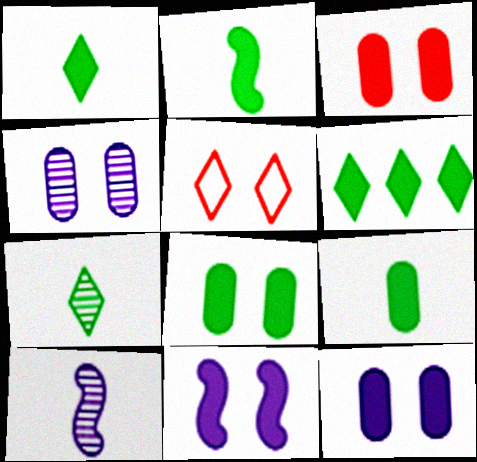[[1, 2, 9], 
[2, 6, 8], 
[3, 8, 12]]